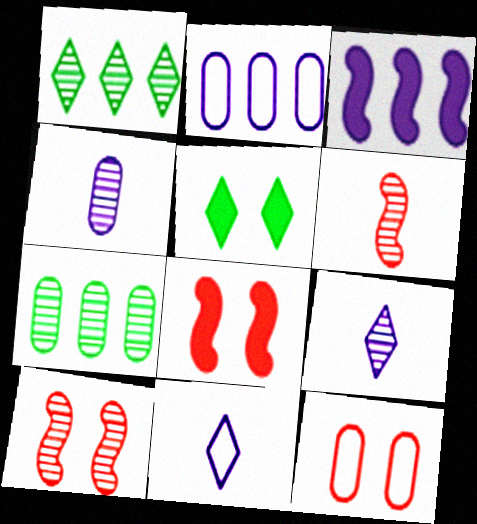[[1, 4, 10], 
[2, 5, 6], 
[7, 8, 11], 
[7, 9, 10]]